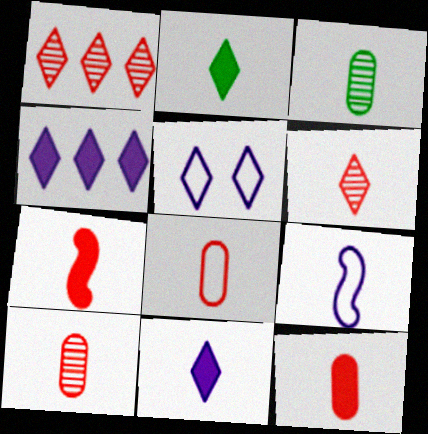[[1, 2, 5], 
[2, 9, 10], 
[6, 7, 8], 
[8, 10, 12]]